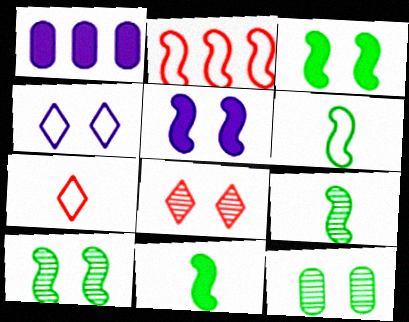[[1, 6, 8], 
[1, 7, 10], 
[2, 5, 9], 
[6, 9, 11]]